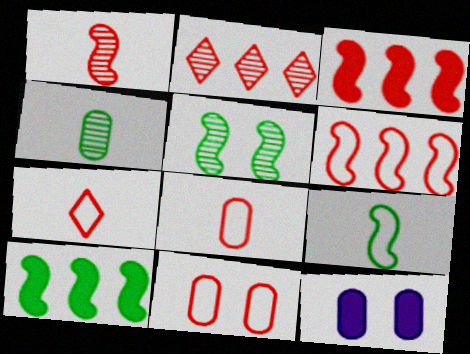[[2, 9, 12], 
[5, 9, 10], 
[6, 7, 11]]